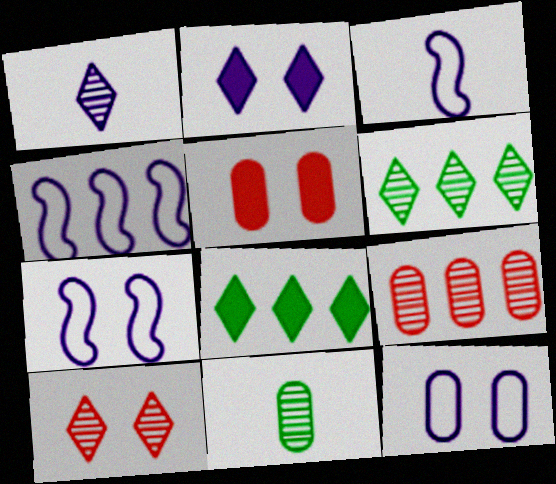[[1, 6, 10], 
[3, 4, 7], 
[3, 5, 6], 
[4, 8, 9]]